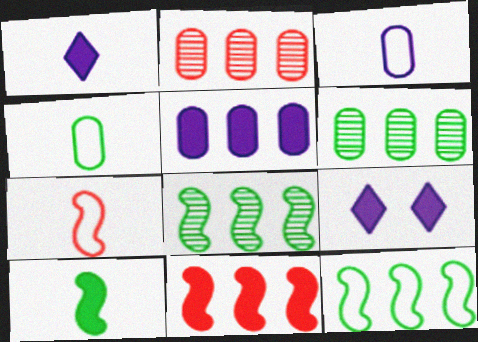[[6, 7, 9]]